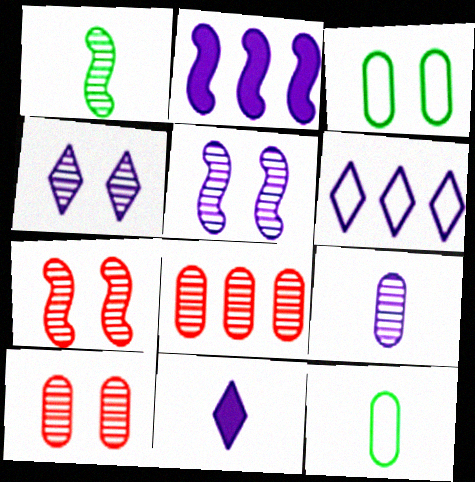[[1, 4, 8], 
[4, 6, 11]]